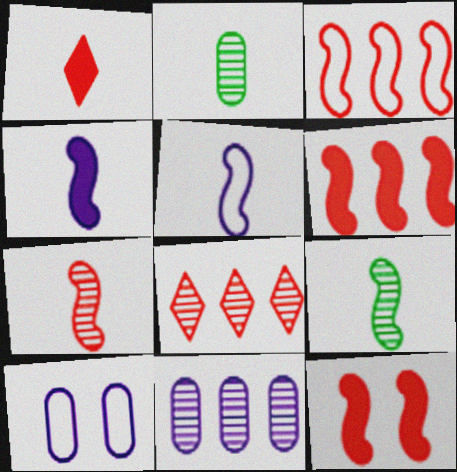[[1, 2, 5], 
[3, 7, 12]]